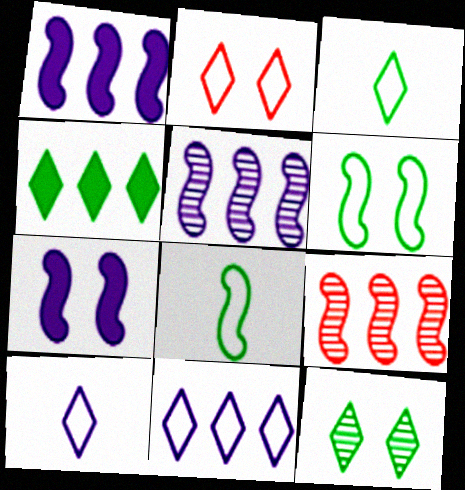[[2, 3, 11], 
[3, 4, 12], 
[7, 8, 9]]